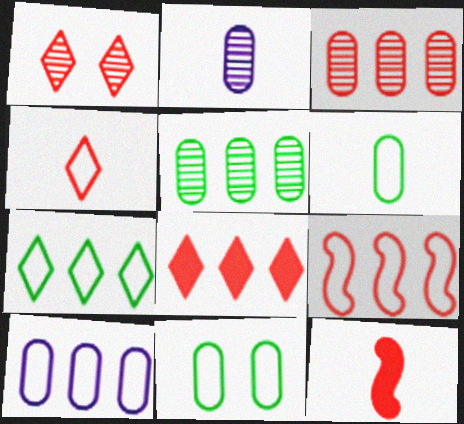[[1, 4, 8], 
[3, 8, 9], 
[7, 9, 10]]